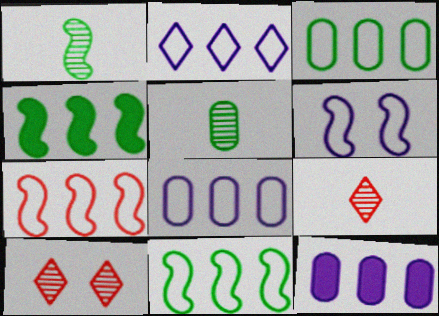[[2, 3, 7]]